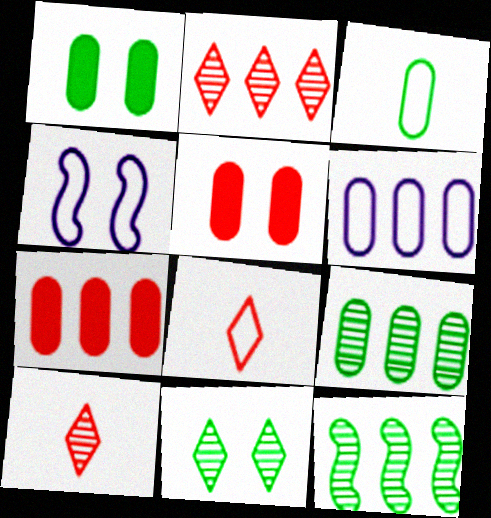[[1, 3, 9], 
[4, 5, 11], 
[6, 7, 9]]